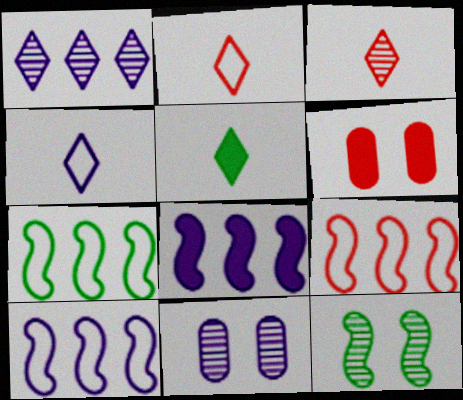[[3, 4, 5], 
[3, 6, 9], 
[4, 8, 11], 
[5, 6, 8], 
[5, 9, 11], 
[7, 9, 10]]